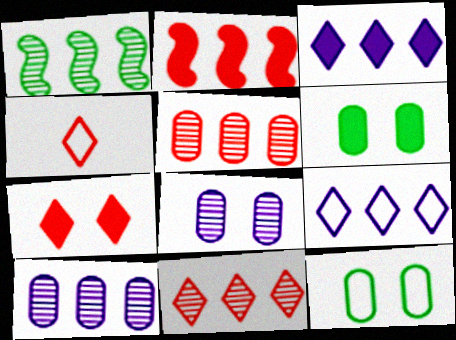[[1, 10, 11], 
[4, 7, 11]]